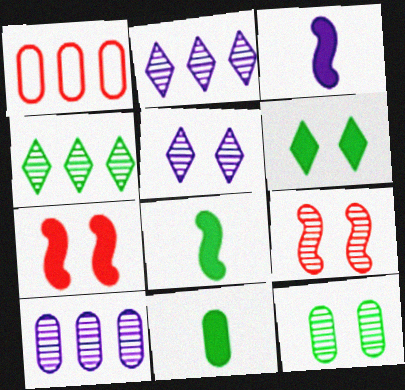[[1, 5, 8], 
[5, 9, 12]]